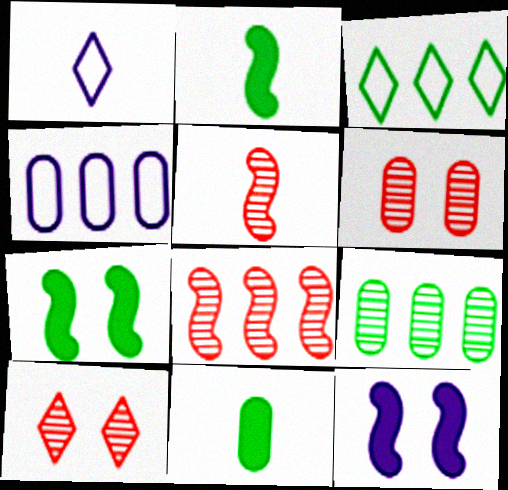[[1, 5, 11], 
[2, 4, 10], 
[4, 6, 11]]